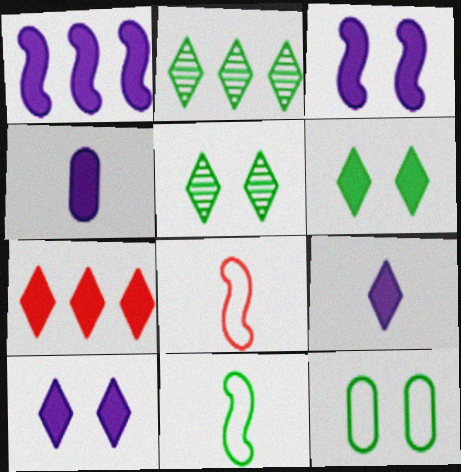[[1, 4, 10], 
[6, 7, 9]]